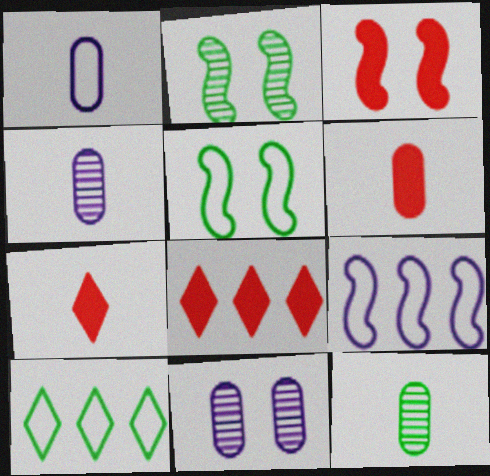[[1, 2, 8], 
[1, 6, 12], 
[3, 4, 10], 
[3, 6, 8], 
[4, 5, 8]]